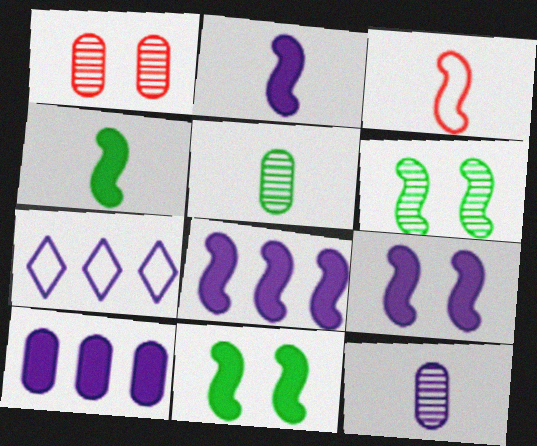[[1, 4, 7], 
[2, 8, 9], 
[3, 6, 8], 
[7, 9, 12]]